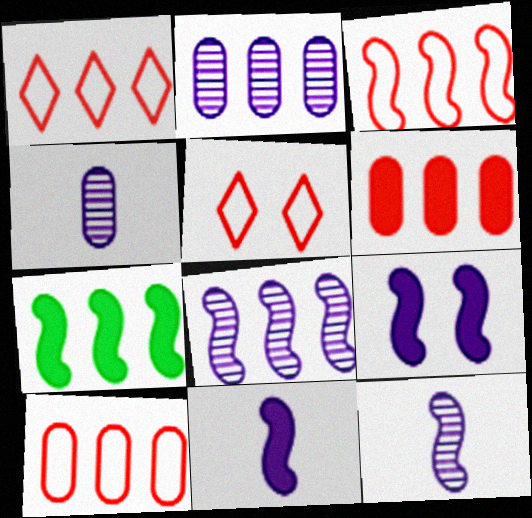[[1, 2, 7], 
[1, 3, 10], 
[3, 7, 8], 
[4, 5, 7]]